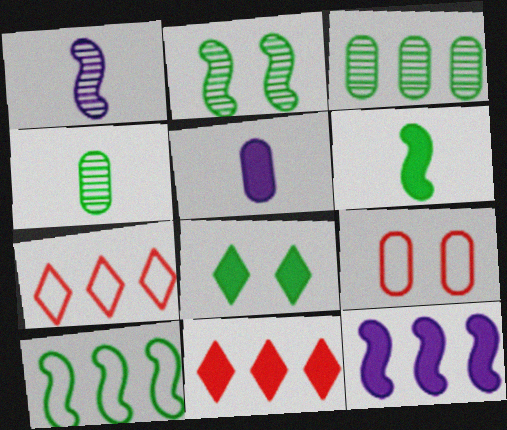[[2, 5, 7], 
[2, 6, 10], 
[3, 5, 9], 
[3, 7, 12], 
[4, 8, 10]]